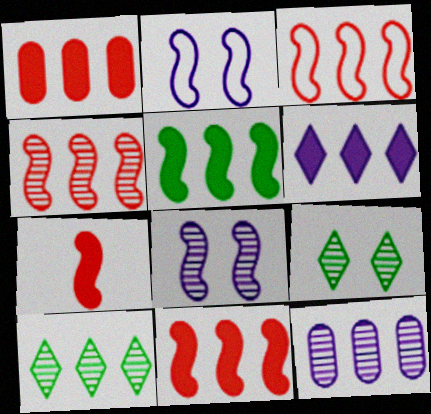[[1, 5, 6], 
[3, 4, 11], 
[4, 10, 12]]